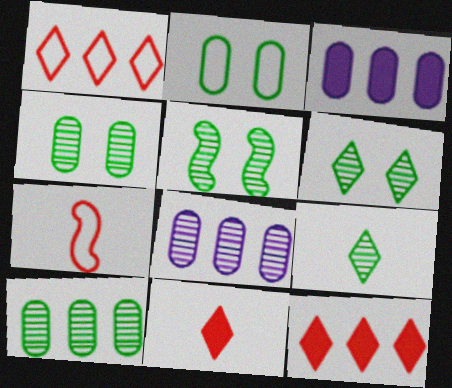[[3, 6, 7], 
[4, 5, 6], 
[5, 9, 10]]